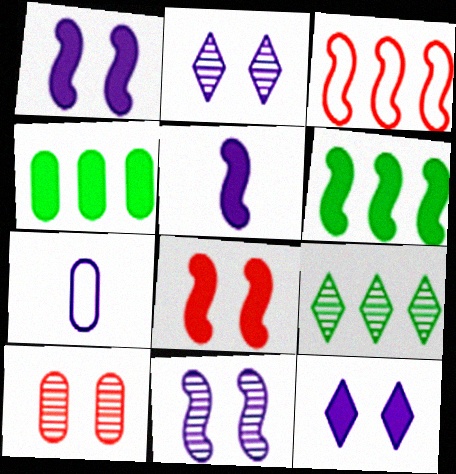[[4, 7, 10], 
[5, 6, 8], 
[7, 8, 9]]